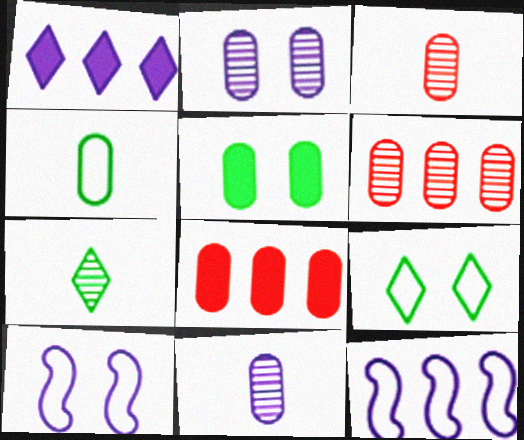[[1, 10, 11], 
[2, 4, 8], 
[7, 8, 10]]